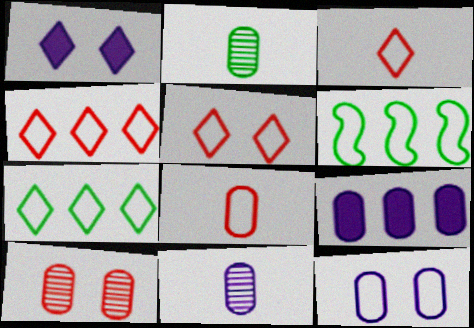[[3, 4, 5], 
[3, 6, 12], 
[9, 11, 12]]